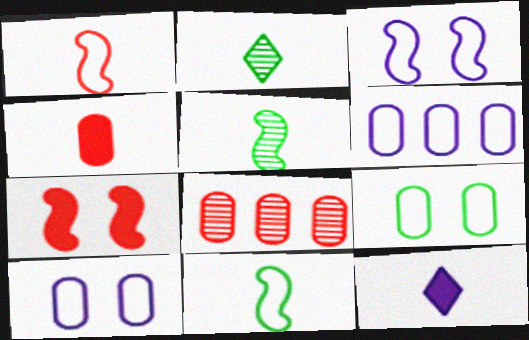[[2, 6, 7]]